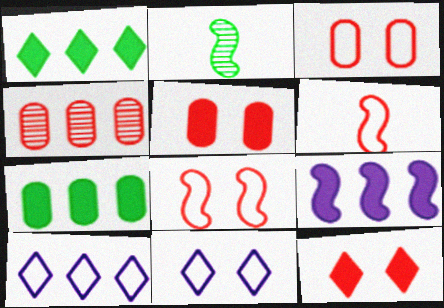[[2, 5, 10], 
[2, 8, 9], 
[4, 6, 12]]